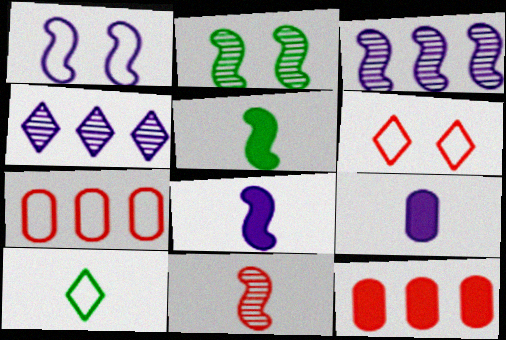[[1, 3, 8], 
[1, 4, 9], 
[1, 7, 10], 
[2, 3, 11], 
[6, 11, 12], 
[9, 10, 11]]